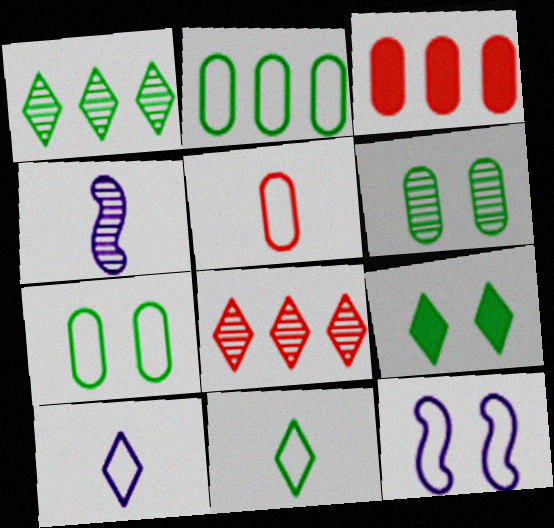[[1, 9, 11], 
[4, 6, 8], 
[8, 9, 10]]